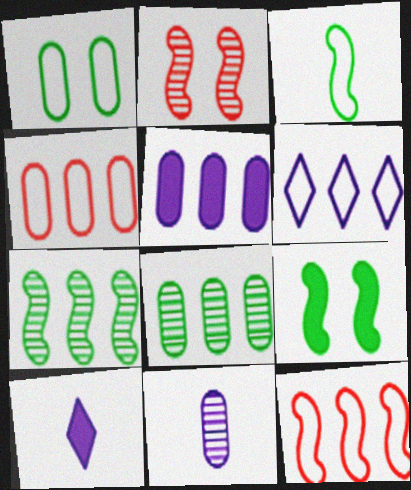[[3, 7, 9], 
[4, 5, 8]]